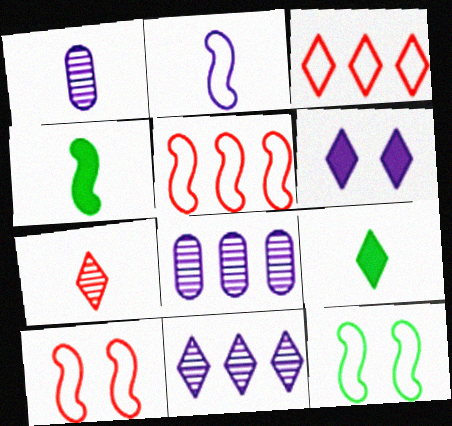[[2, 5, 12], 
[2, 6, 8], 
[8, 9, 10]]